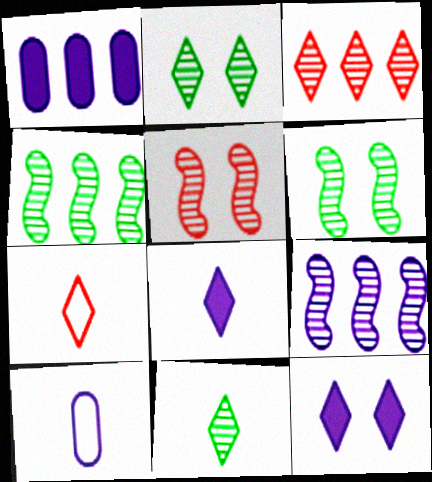[[1, 6, 7], 
[7, 8, 11], 
[9, 10, 12]]